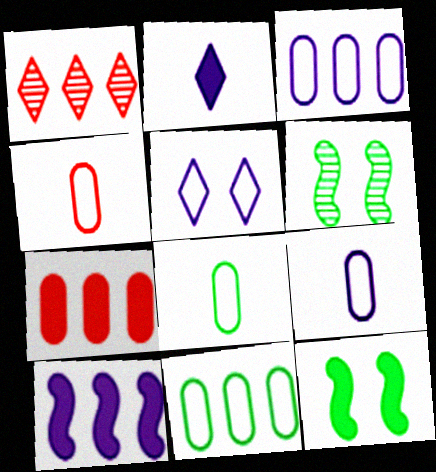[[1, 9, 12], 
[1, 10, 11], 
[2, 7, 12], 
[4, 8, 9]]